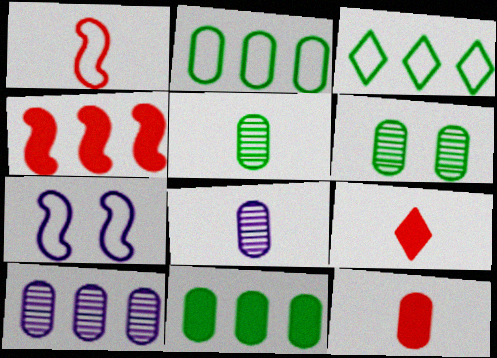[[3, 4, 10]]